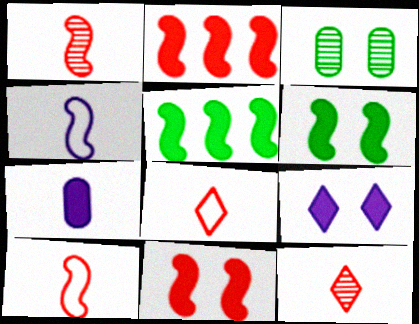[]